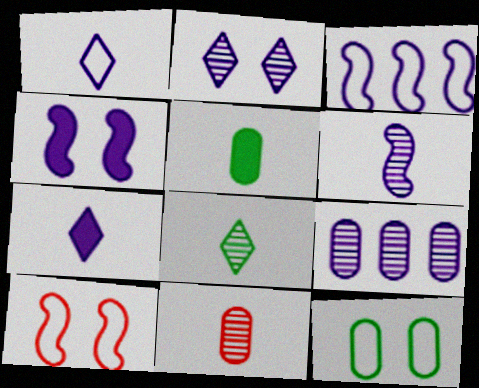[[1, 4, 9], 
[2, 6, 9], 
[3, 4, 6], 
[6, 8, 11]]